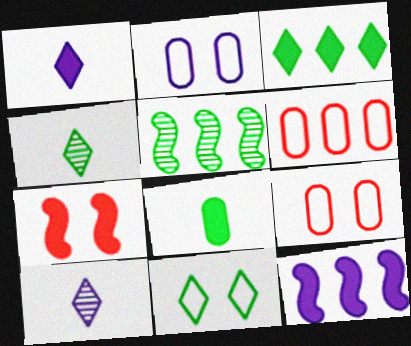[[1, 5, 9], 
[2, 10, 12], 
[3, 4, 11], 
[4, 9, 12], 
[5, 8, 11]]